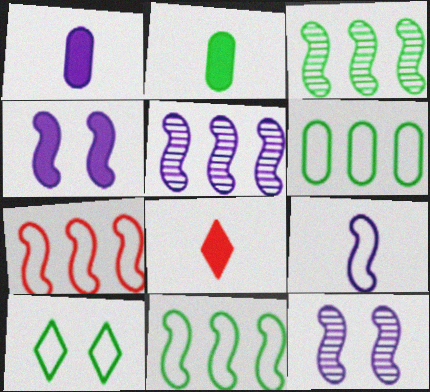[[2, 3, 10], 
[4, 5, 9], 
[6, 8, 12]]